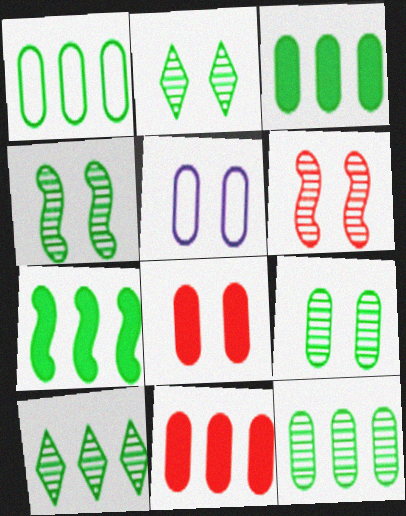[[1, 3, 12], 
[1, 7, 10], 
[2, 4, 9], 
[5, 8, 9]]